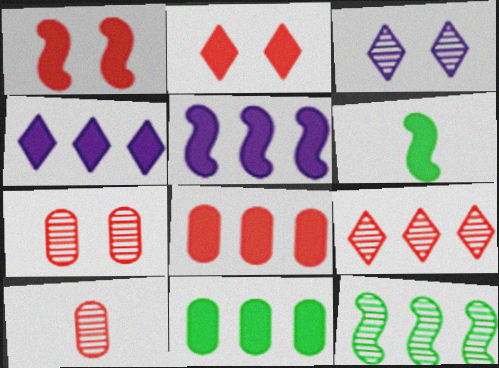[[1, 5, 6], 
[3, 10, 12]]